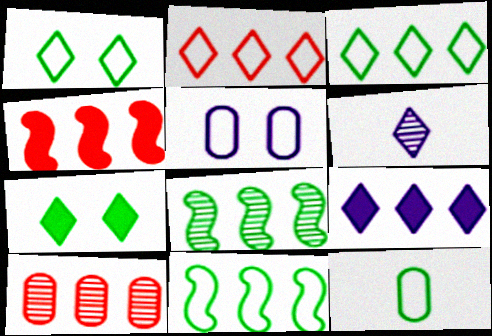[[1, 11, 12], 
[2, 4, 10], 
[2, 6, 7], 
[7, 8, 12], 
[9, 10, 11]]